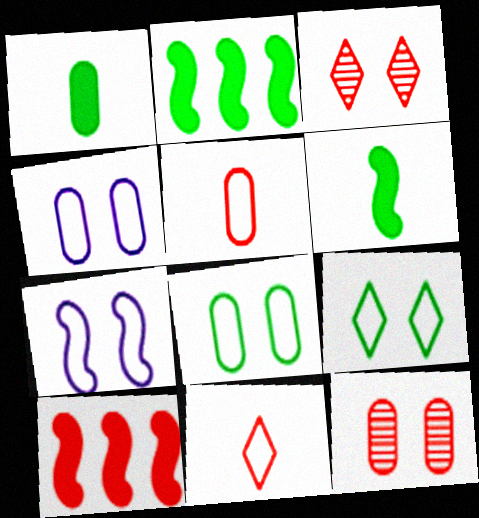[[3, 5, 10], 
[10, 11, 12]]